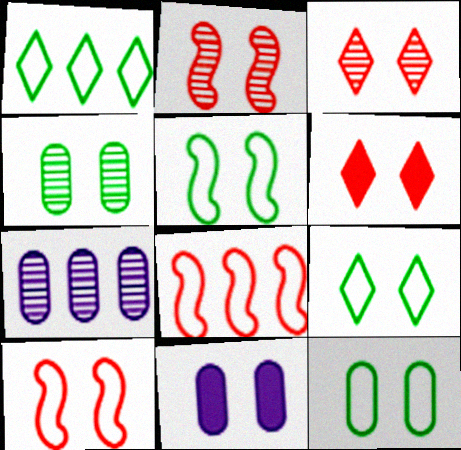[[2, 9, 11], 
[3, 5, 11], 
[5, 9, 12]]